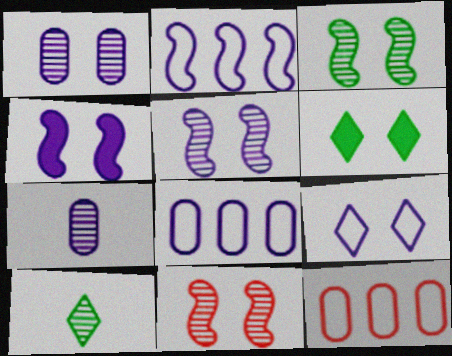[[1, 4, 9], 
[3, 5, 11], 
[4, 10, 12]]